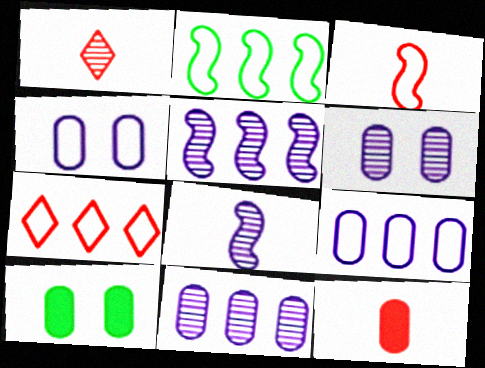[[1, 3, 12], 
[2, 7, 9], 
[7, 8, 10]]